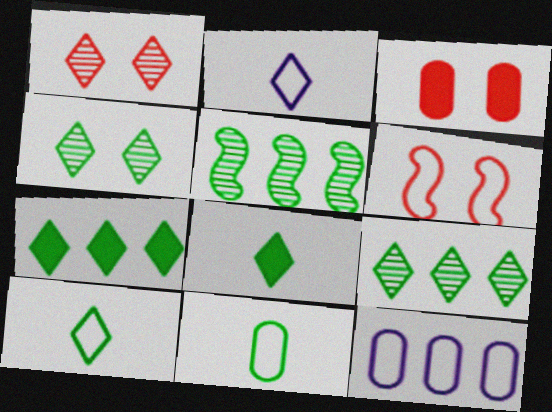[[1, 2, 7], 
[1, 3, 6], 
[2, 3, 5], 
[4, 7, 10], 
[6, 10, 12]]